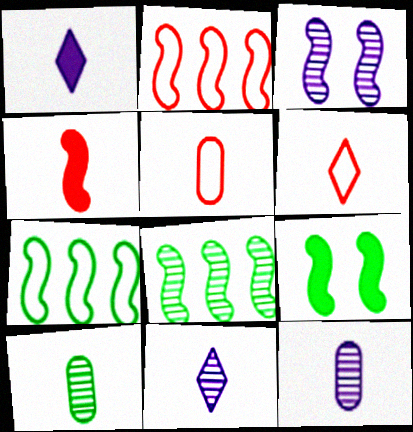[[3, 4, 7]]